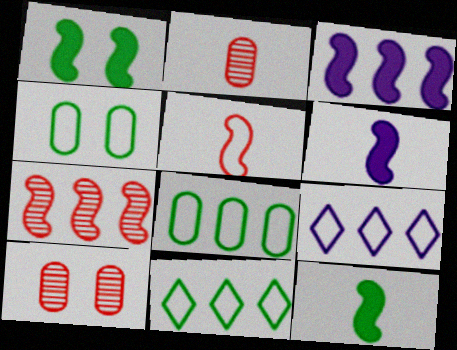[[1, 2, 9], 
[4, 5, 9], 
[6, 10, 11], 
[9, 10, 12]]